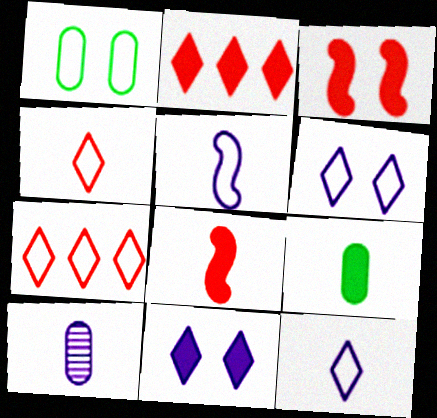[[1, 5, 7]]